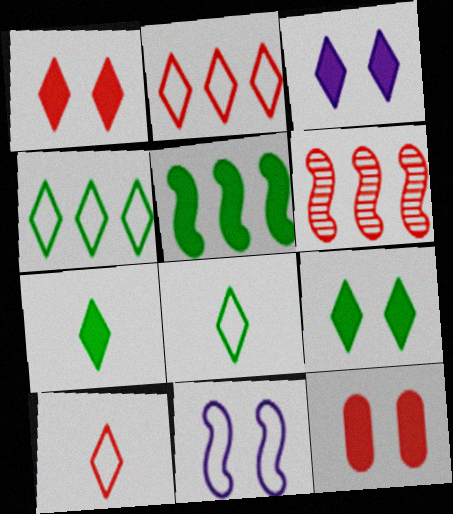[[1, 3, 9], 
[6, 10, 12]]